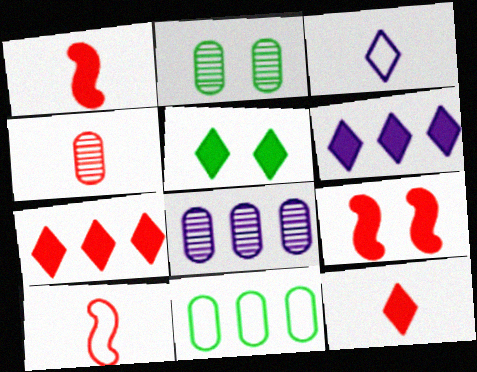[[2, 4, 8], 
[2, 6, 10], 
[4, 10, 12], 
[5, 6, 12], 
[5, 8, 10]]